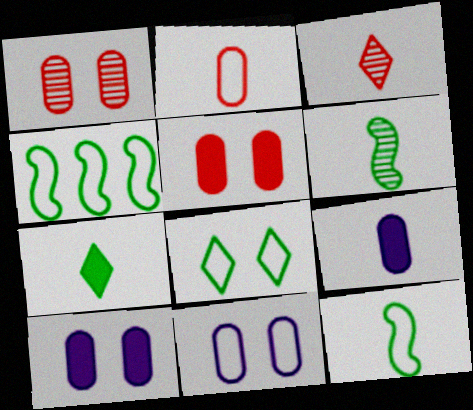[[3, 4, 10], 
[3, 9, 12]]